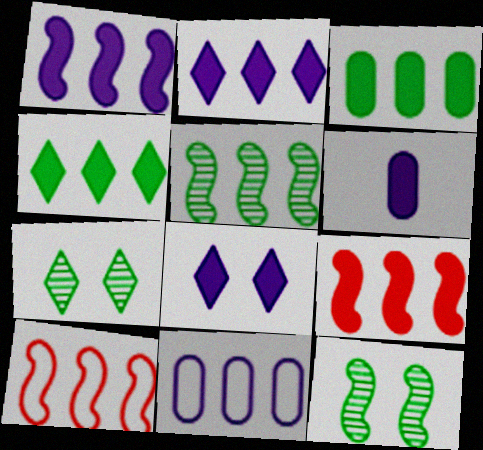[[1, 5, 10], 
[1, 6, 8], 
[2, 3, 9], 
[6, 7, 10]]